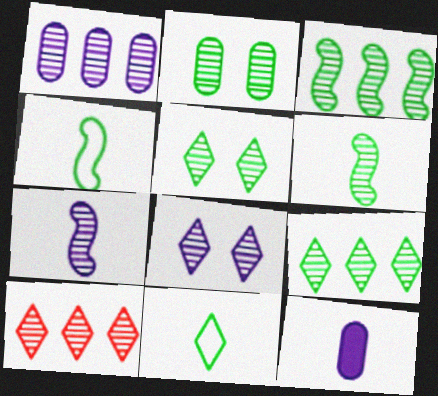[[1, 3, 10], 
[1, 7, 8], 
[2, 6, 9], 
[2, 7, 10]]